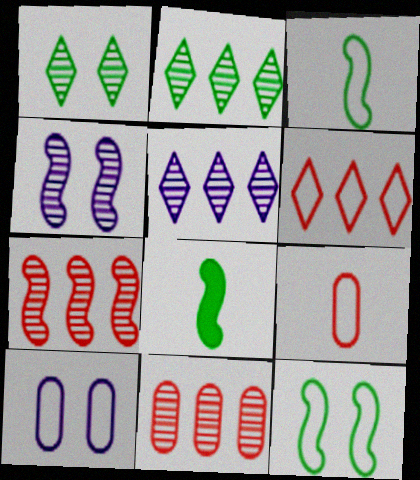[[3, 6, 10]]